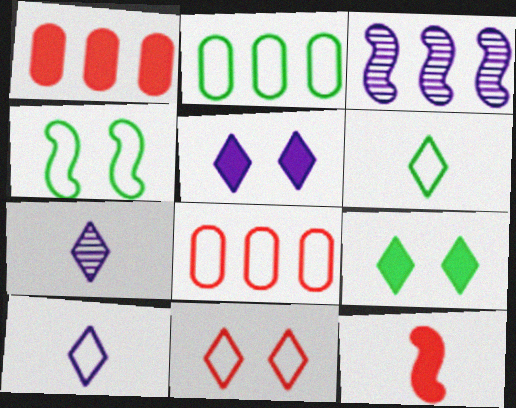[[1, 4, 7], 
[2, 4, 6], 
[3, 4, 12], 
[4, 8, 10]]